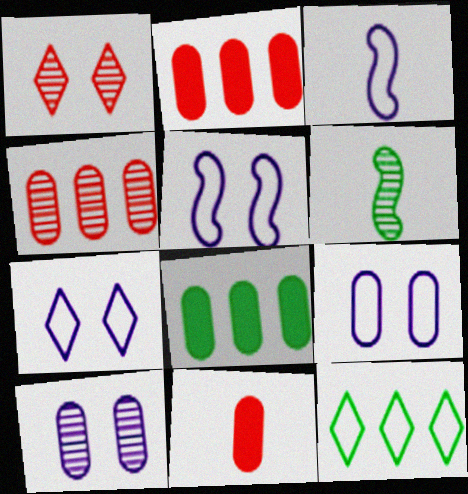[[1, 3, 8], 
[2, 6, 7], 
[5, 7, 9]]